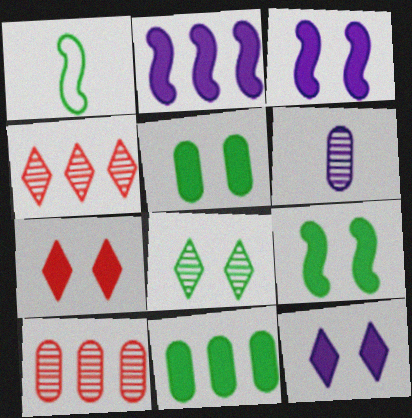[[1, 8, 11], 
[1, 10, 12], 
[3, 5, 7]]